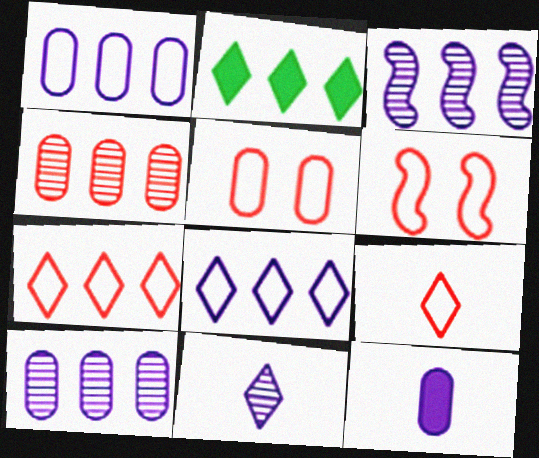[]